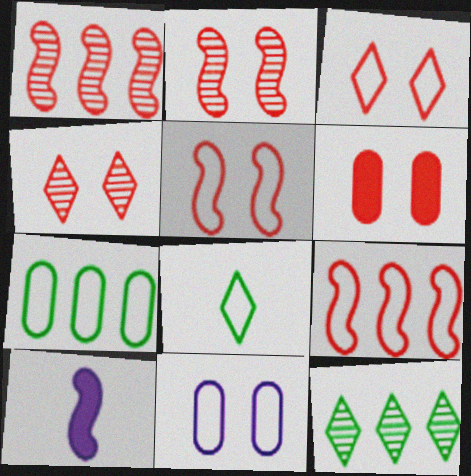[[2, 3, 6], 
[4, 5, 6], 
[4, 7, 10], 
[8, 9, 11]]